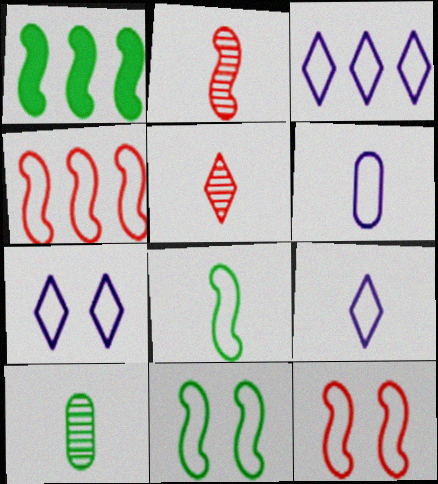[[3, 7, 9]]